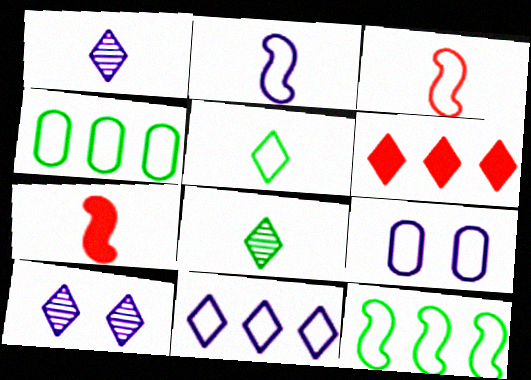[[2, 9, 11], 
[4, 7, 10], 
[5, 6, 10]]